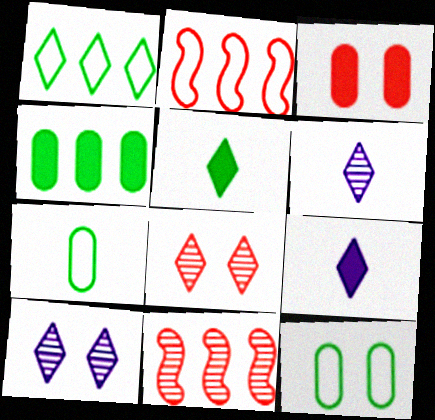[[1, 8, 9], 
[9, 11, 12]]